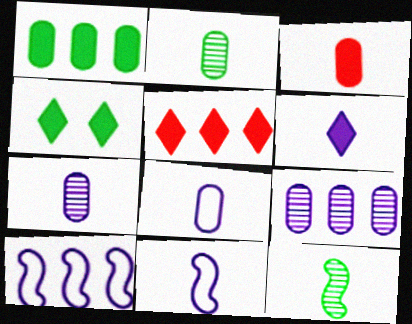[[2, 3, 8], 
[4, 5, 6], 
[6, 7, 11]]